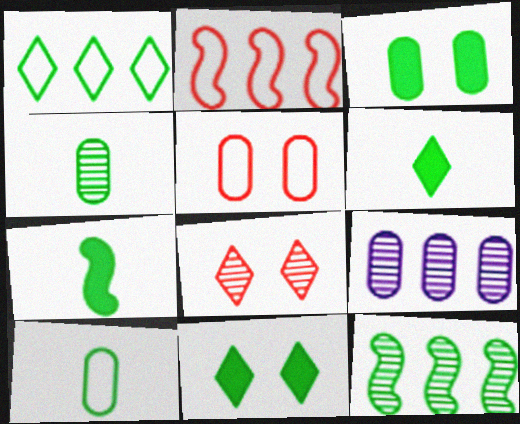[[10, 11, 12]]